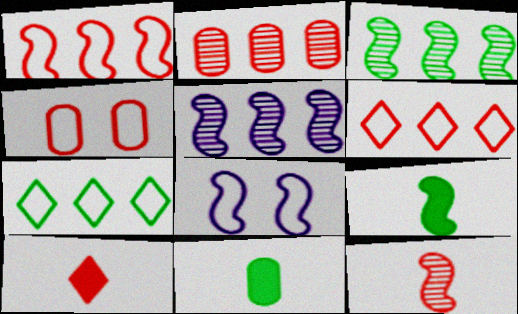[]